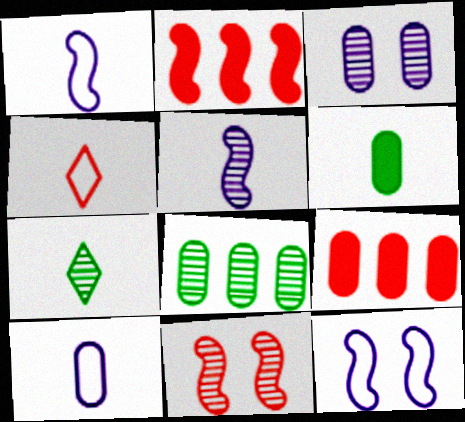[[4, 5, 6], 
[4, 9, 11], 
[7, 9, 12]]